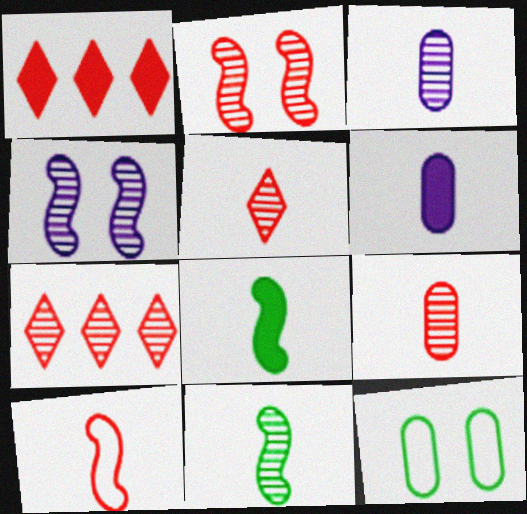[[2, 7, 9], 
[3, 5, 11]]